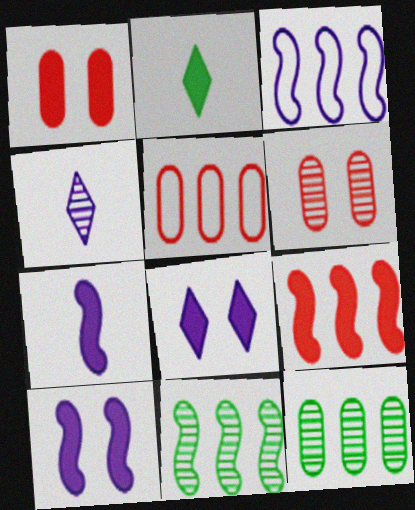[[2, 3, 6], 
[3, 9, 11], 
[4, 6, 11]]